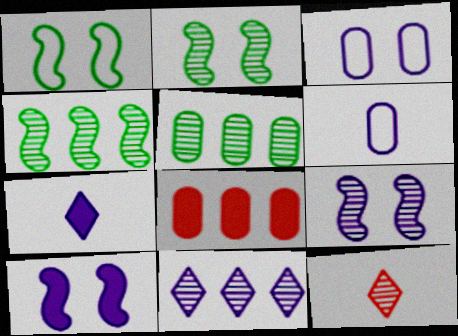[[5, 9, 12], 
[6, 10, 11]]